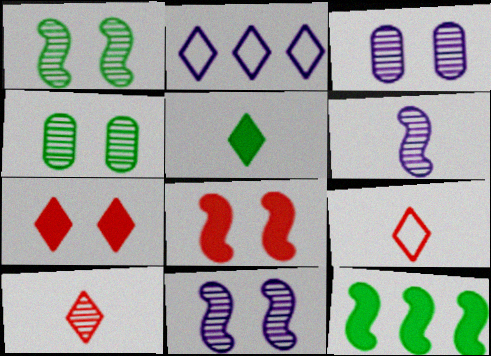[[3, 9, 12]]